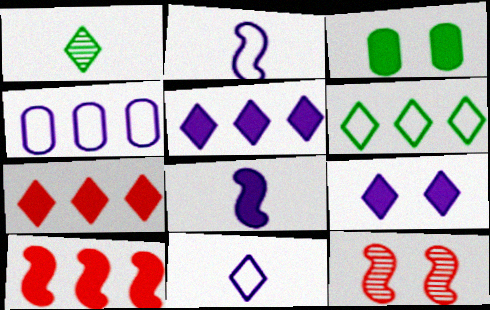[[3, 7, 8]]